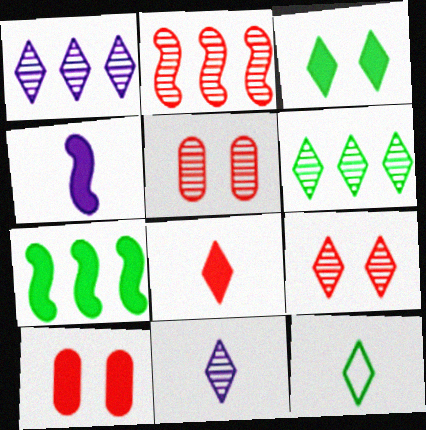[[3, 6, 12], 
[6, 9, 11], 
[8, 11, 12]]